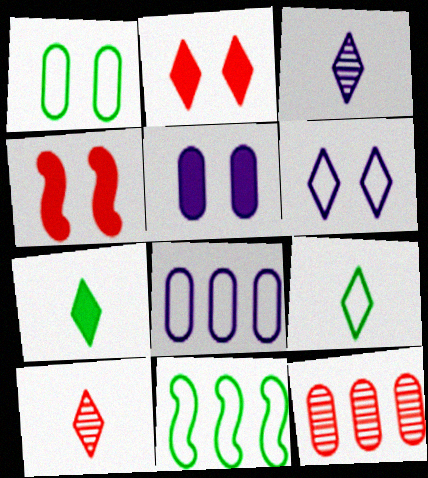[[1, 9, 11], 
[5, 10, 11]]